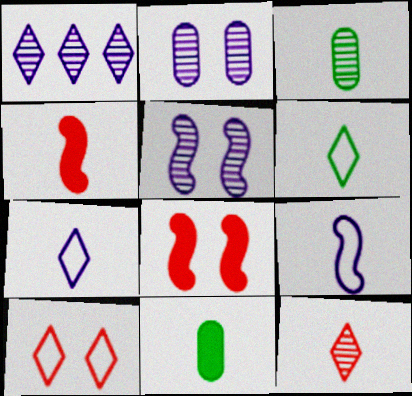[[3, 4, 7], 
[9, 11, 12]]